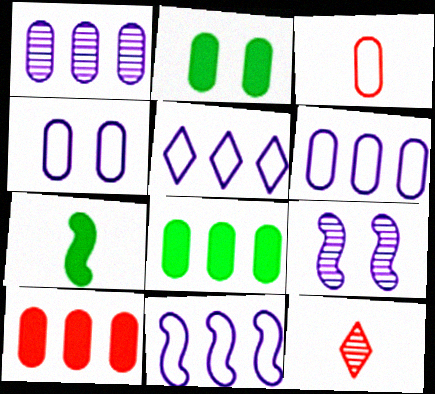[[1, 2, 3], 
[2, 11, 12], 
[5, 6, 11]]